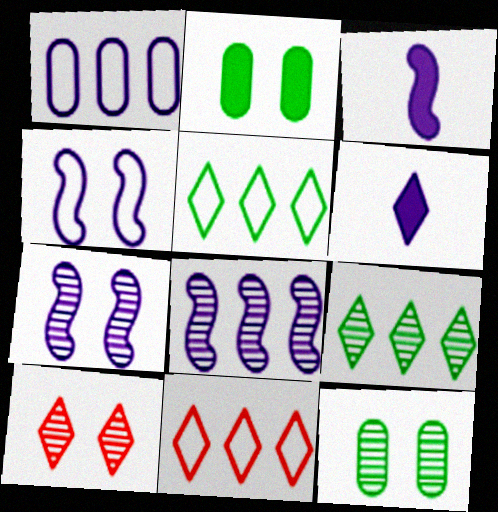[[1, 6, 7], 
[2, 4, 10], 
[3, 4, 8], 
[3, 11, 12], 
[5, 6, 10], 
[7, 10, 12]]